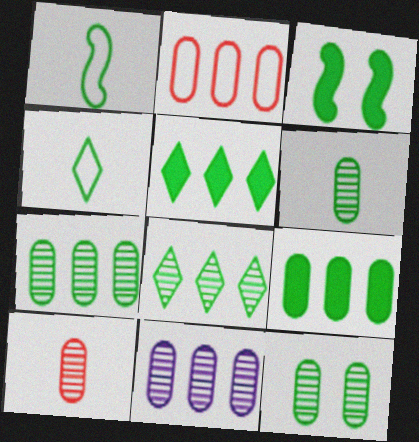[[1, 5, 12], 
[2, 9, 11], 
[3, 4, 7], 
[6, 7, 12], 
[10, 11, 12]]